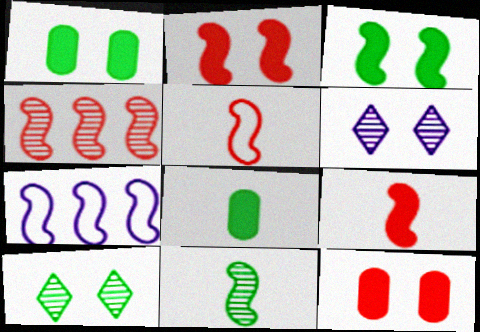[[2, 4, 5], 
[2, 7, 11]]